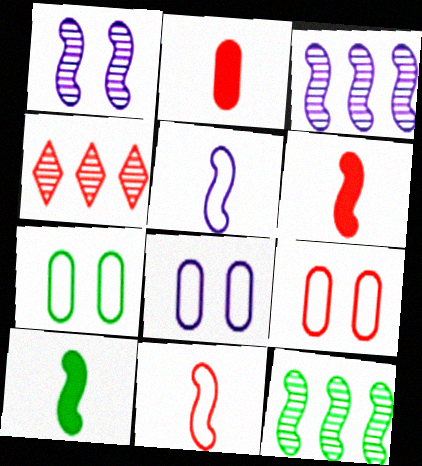[[4, 6, 9], 
[4, 8, 10], 
[7, 8, 9]]